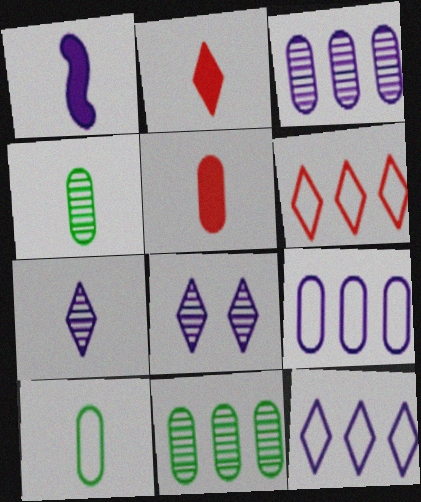[[1, 8, 9]]